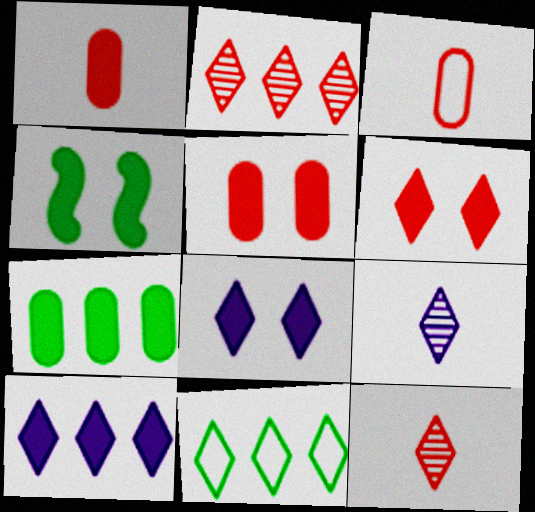[[1, 4, 10], 
[2, 10, 11], 
[4, 5, 8], 
[6, 9, 11], 
[8, 11, 12]]